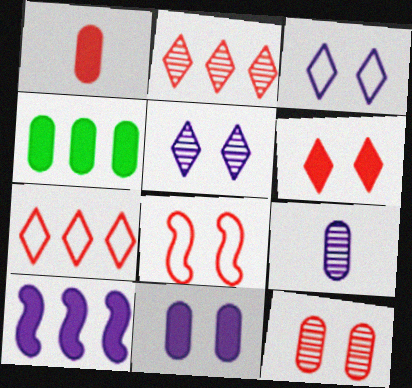[[1, 2, 8], 
[1, 4, 11], 
[3, 9, 10], 
[6, 8, 12]]